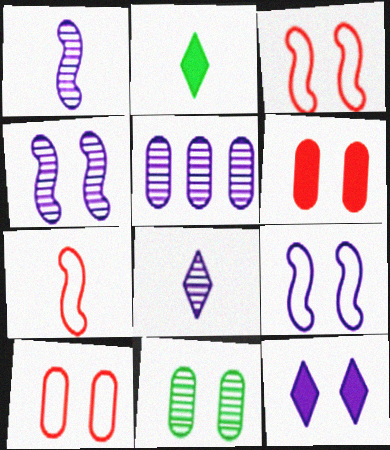[[2, 3, 5], 
[3, 11, 12], 
[4, 5, 8]]